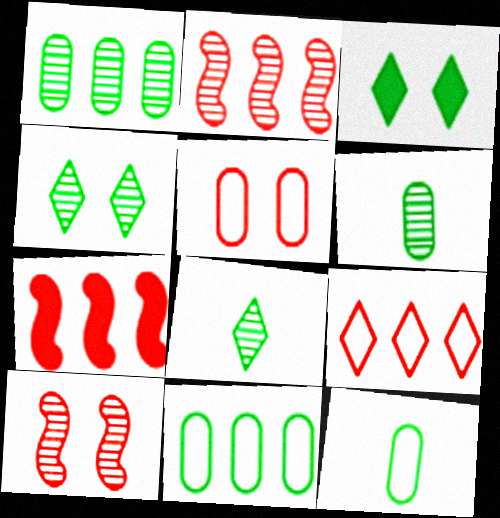[]